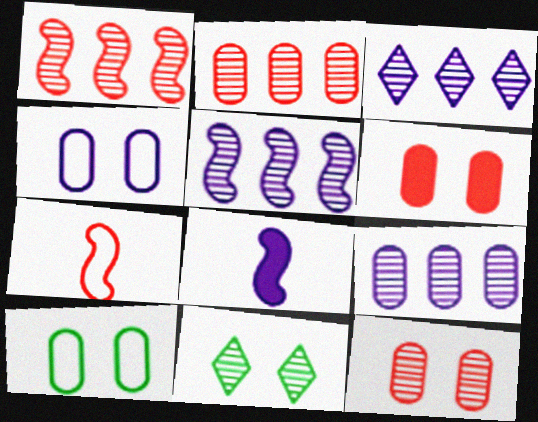[[3, 4, 8], 
[3, 5, 9]]